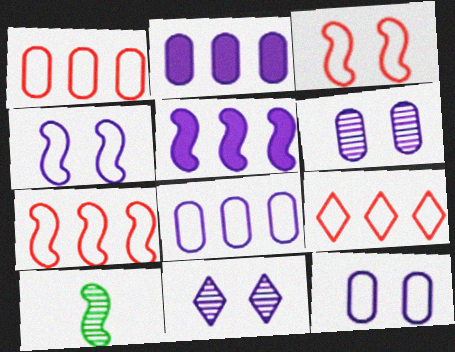[[1, 7, 9], 
[3, 5, 10]]